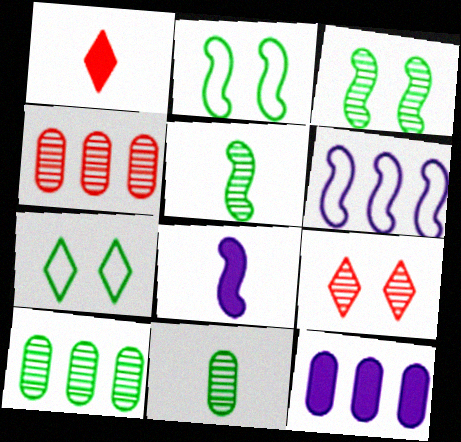[[4, 7, 8]]